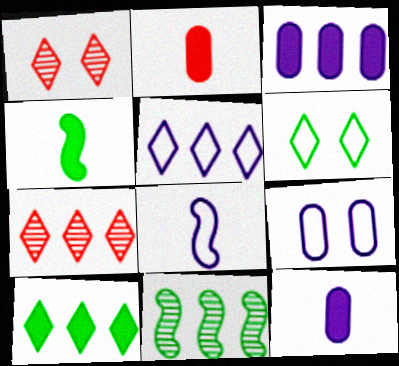[[4, 7, 9], 
[5, 7, 10], 
[5, 8, 9]]